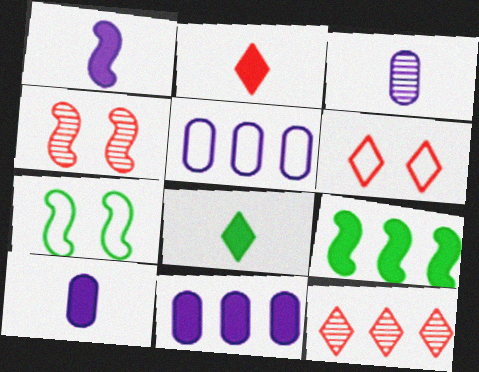[[2, 6, 12], 
[3, 6, 9], 
[4, 5, 8], 
[5, 9, 12], 
[7, 10, 12]]